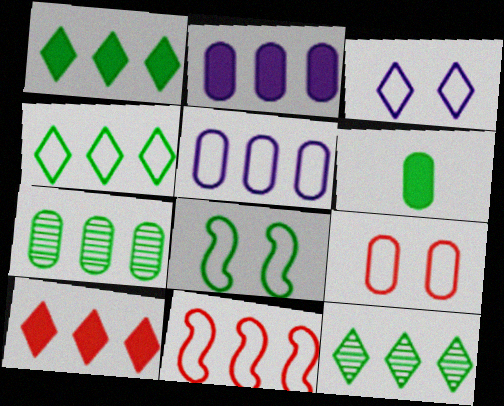[[1, 4, 12], 
[2, 11, 12], 
[3, 8, 9], 
[4, 5, 11], 
[6, 8, 12]]